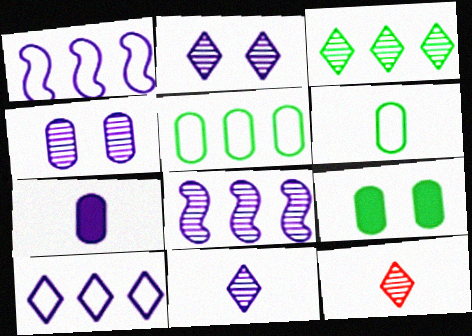[[1, 2, 7], 
[1, 9, 12], 
[2, 3, 12], 
[4, 8, 11]]